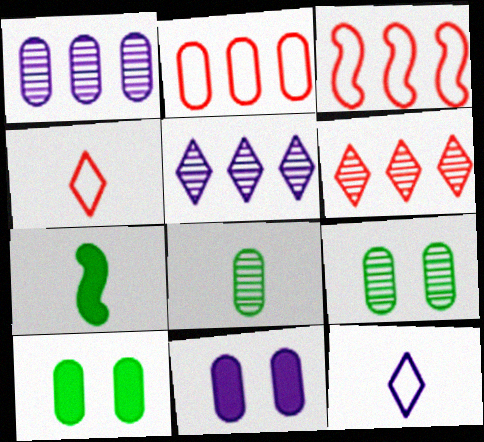[[2, 8, 11]]